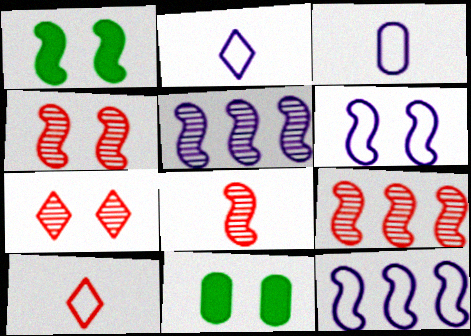[[1, 4, 6], 
[1, 8, 12], 
[2, 9, 11], 
[4, 8, 9], 
[5, 10, 11], 
[6, 7, 11]]